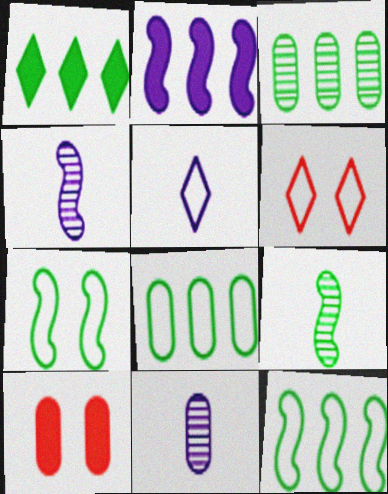[[1, 3, 12], 
[8, 10, 11]]